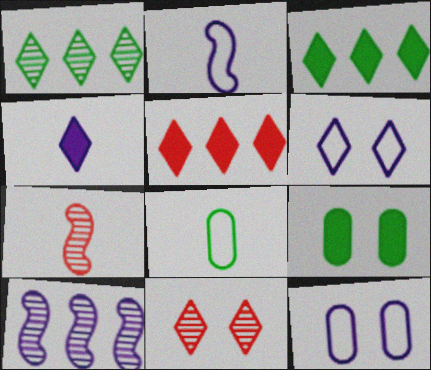[[3, 7, 12], 
[4, 7, 8], 
[4, 10, 12]]